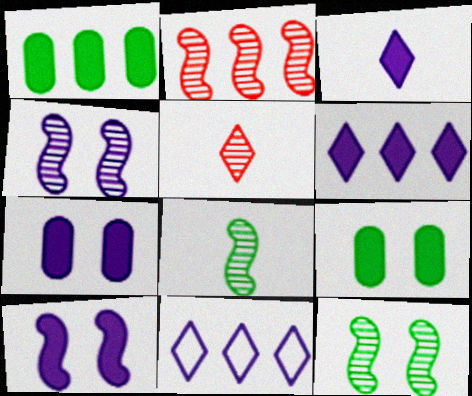[[1, 2, 11], 
[2, 4, 8]]